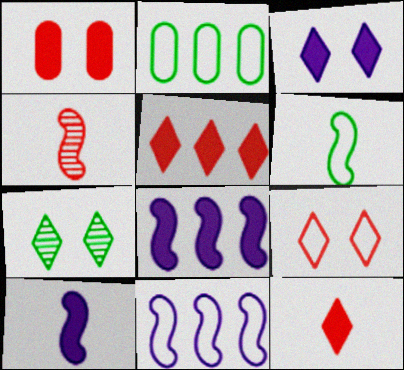[[2, 3, 4], 
[3, 7, 9], 
[4, 6, 10]]